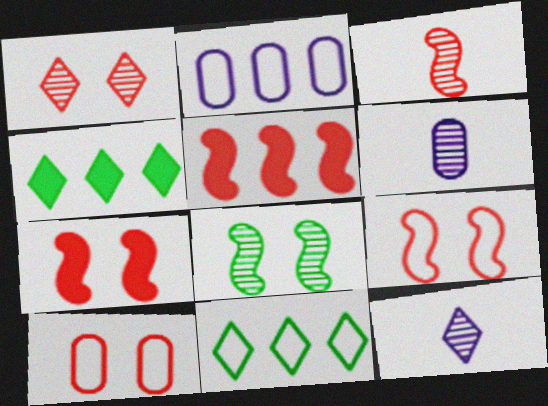[[1, 7, 10], 
[3, 5, 9], 
[4, 6, 9], 
[6, 7, 11]]